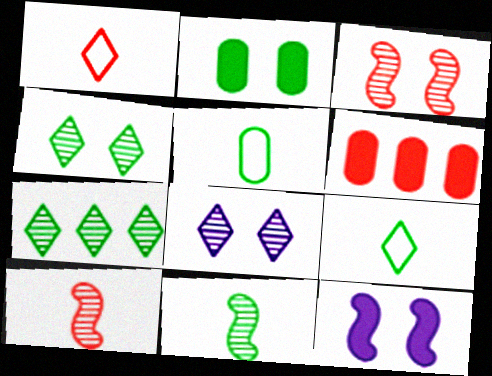[[1, 3, 6]]